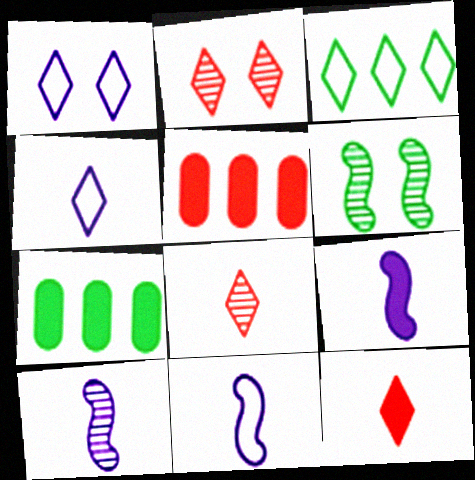[[2, 7, 11], 
[4, 5, 6], 
[9, 10, 11]]